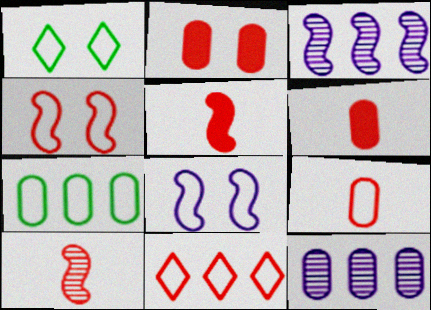[[1, 3, 6], 
[1, 5, 12], 
[2, 10, 11], 
[4, 9, 11]]